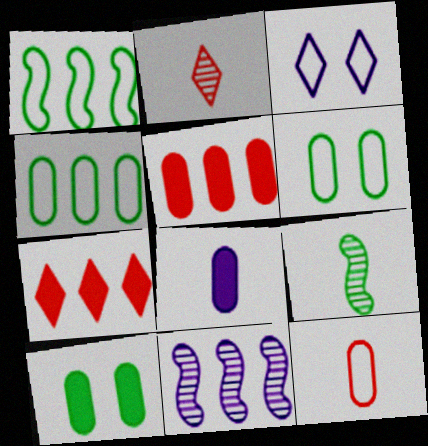[[1, 3, 12], 
[3, 5, 9], 
[3, 8, 11], 
[4, 7, 11], 
[5, 8, 10]]